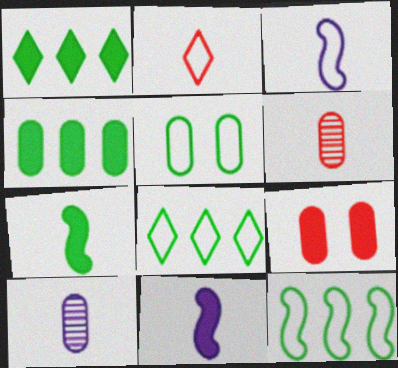[[1, 9, 11], 
[2, 7, 10]]